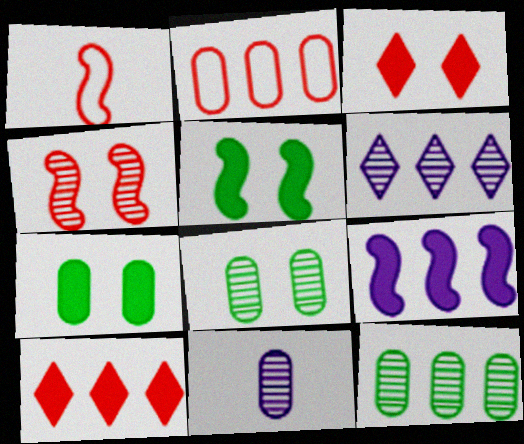[[1, 6, 7], 
[2, 7, 11]]